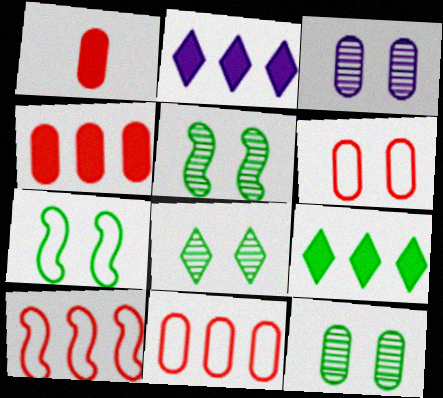[[5, 8, 12]]